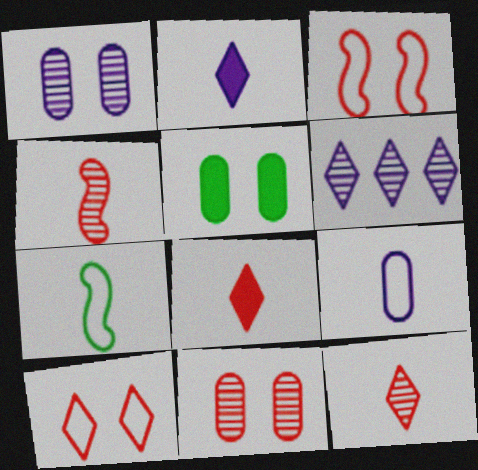[]